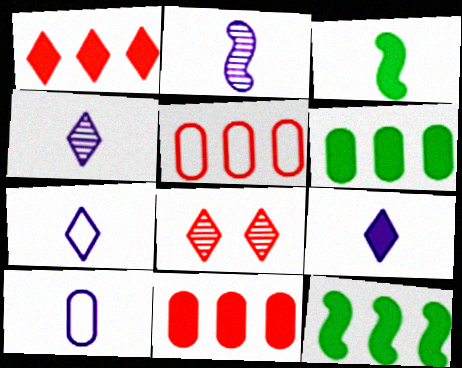[[2, 9, 10], 
[4, 7, 9], 
[8, 10, 12]]